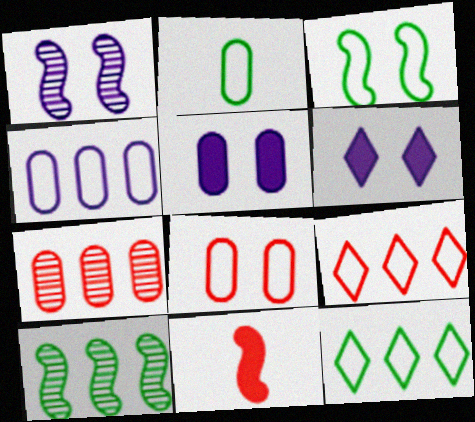[[2, 3, 12], 
[2, 4, 8], 
[2, 5, 7]]